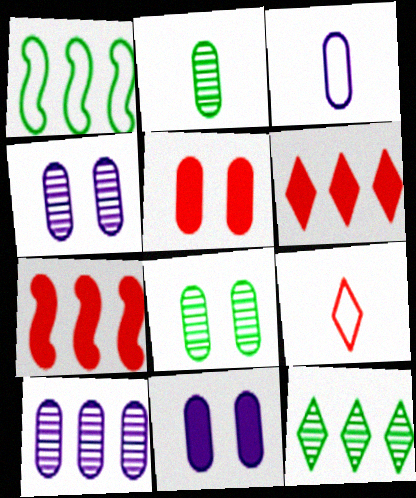[[1, 6, 10], 
[3, 10, 11]]